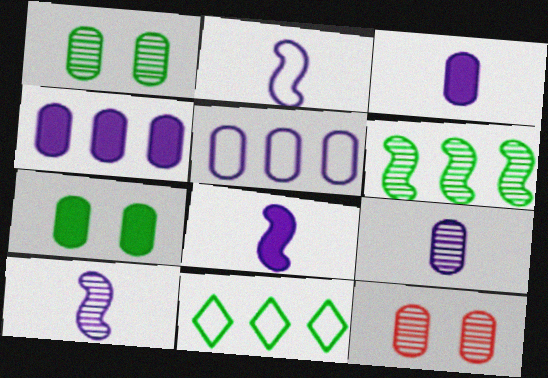[[2, 8, 10], 
[8, 11, 12]]